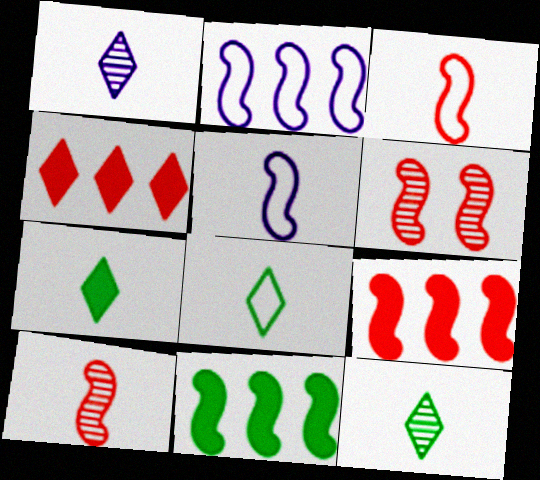[[3, 6, 9], 
[5, 6, 11], 
[7, 8, 12]]